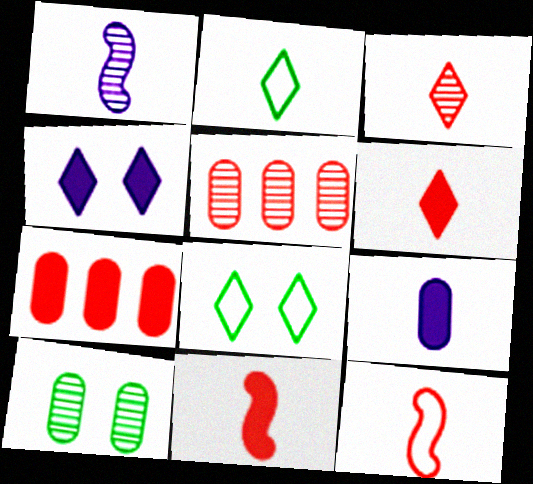[[1, 7, 8]]